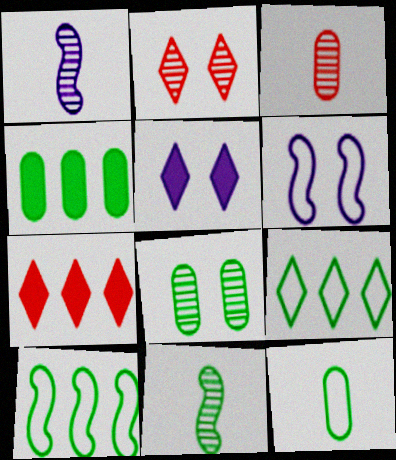[[3, 5, 10], 
[4, 8, 12]]